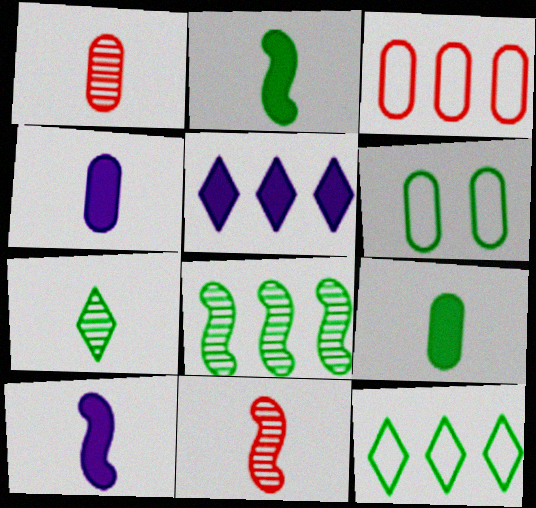[[3, 5, 8], 
[5, 6, 11]]